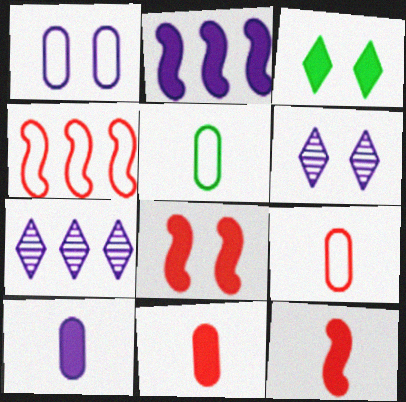[[2, 3, 11], 
[5, 7, 8]]